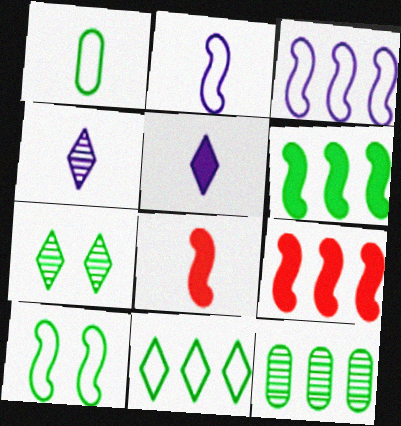[[1, 4, 8], 
[1, 6, 7], 
[1, 10, 11], 
[6, 11, 12]]